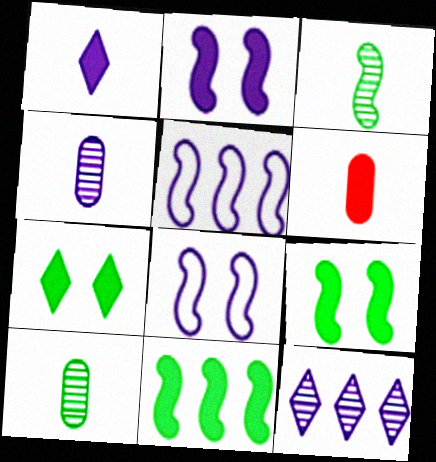[]